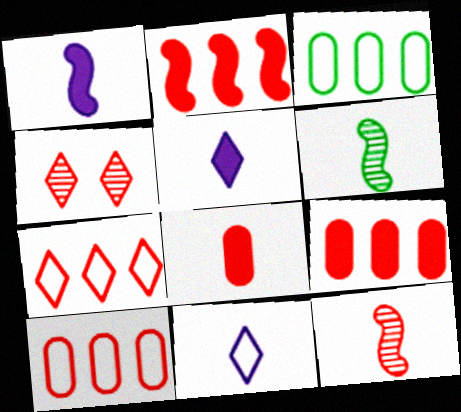[[1, 3, 4], 
[6, 8, 11]]